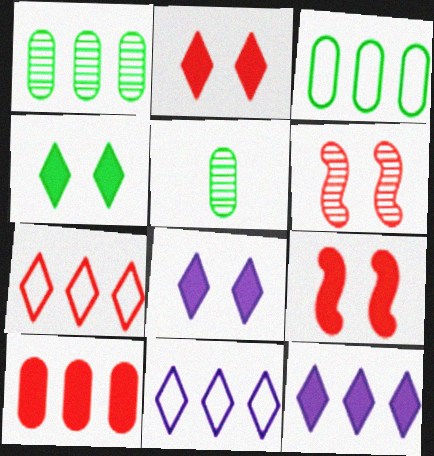[[2, 4, 8], 
[5, 9, 11]]